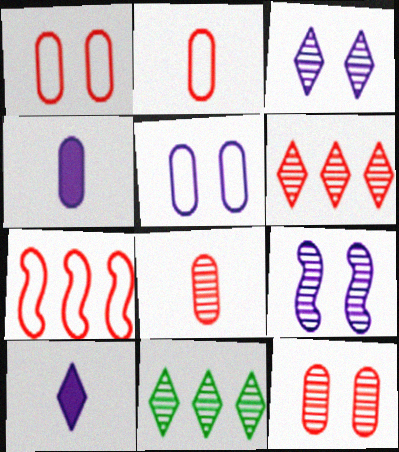[[8, 9, 11]]